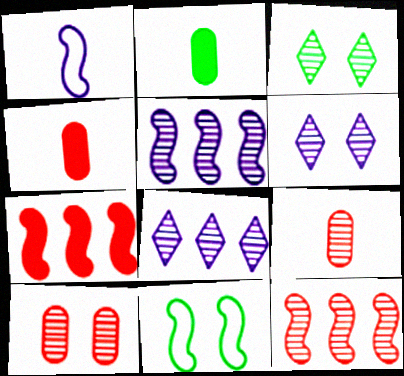[[3, 5, 9], 
[4, 8, 11]]